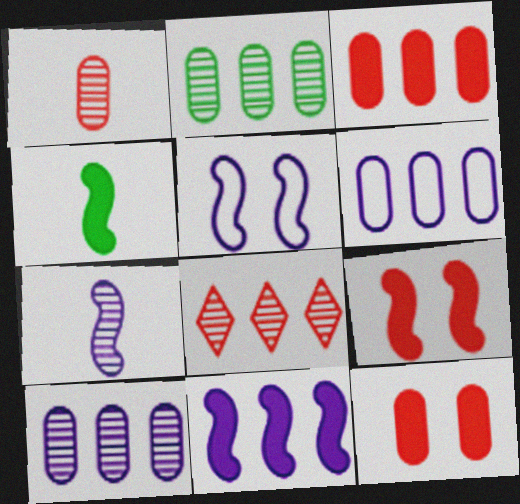[[2, 3, 6], 
[4, 9, 11], 
[5, 7, 11]]